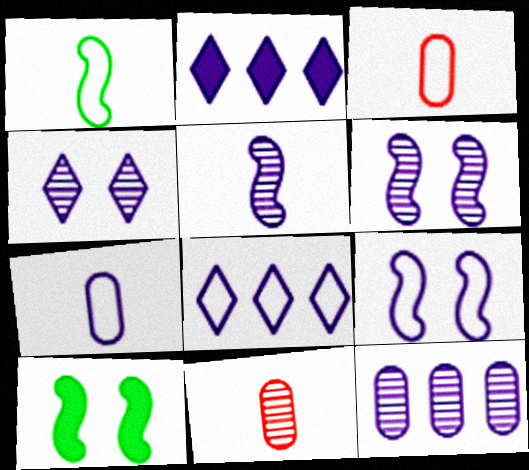[[2, 6, 7], 
[4, 5, 12], 
[7, 8, 9], 
[8, 10, 11]]